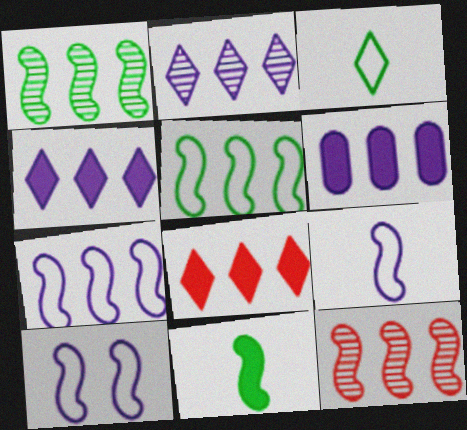[[2, 6, 7], 
[7, 9, 10], 
[10, 11, 12]]